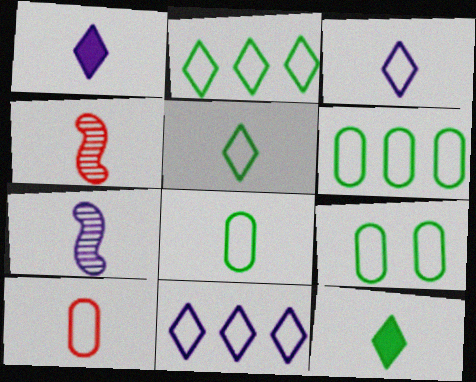[[1, 4, 8], 
[6, 8, 9], 
[7, 10, 12]]